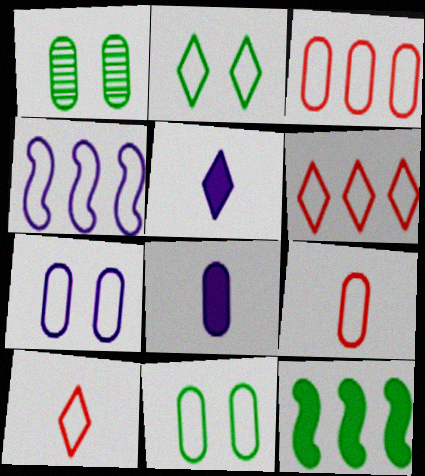[[1, 3, 8], 
[2, 4, 9], 
[4, 10, 11]]